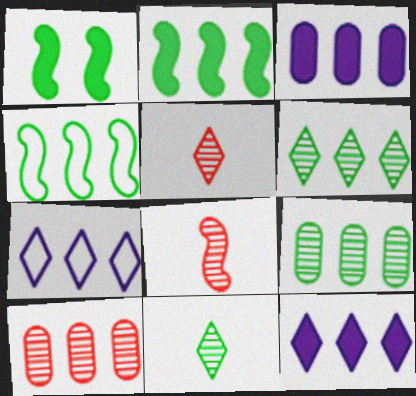[[2, 7, 10], 
[4, 10, 12]]